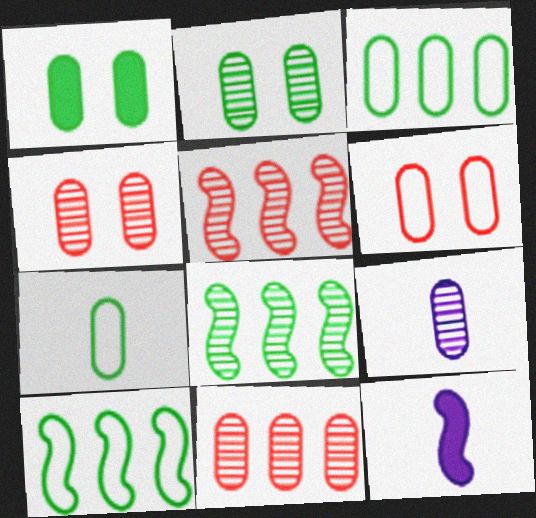[[2, 9, 11]]